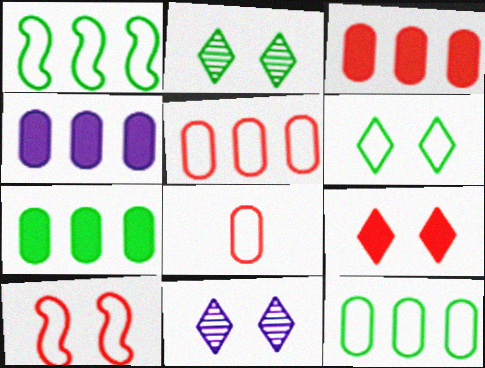[[3, 4, 7], 
[6, 9, 11]]